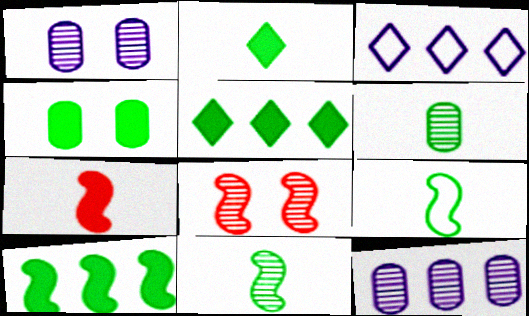[[2, 4, 10], 
[2, 6, 9]]